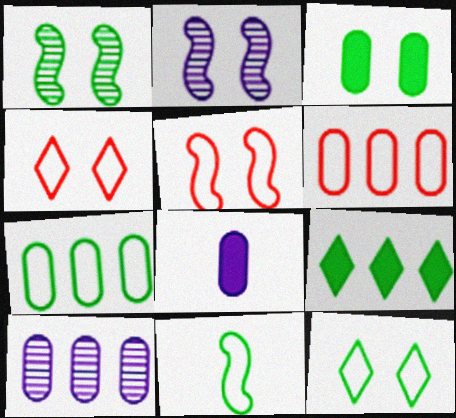[[1, 3, 12], 
[2, 3, 4], 
[7, 11, 12]]